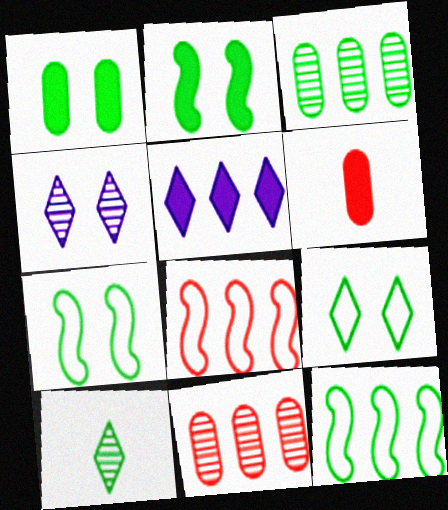[[1, 10, 12], 
[2, 5, 6], 
[3, 5, 8], 
[4, 6, 12], 
[5, 11, 12]]